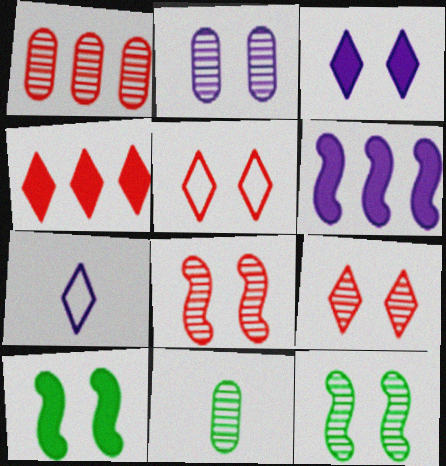[[1, 2, 11], 
[1, 7, 10], 
[2, 5, 10], 
[2, 6, 7], 
[2, 9, 12], 
[5, 6, 11]]